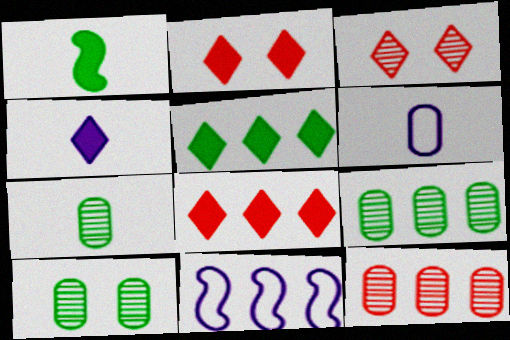[[2, 4, 5], 
[2, 7, 11], 
[5, 11, 12], 
[7, 9, 10], 
[8, 9, 11]]